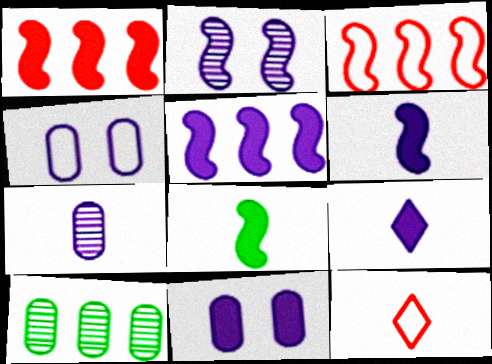[[2, 3, 8], 
[5, 9, 11], 
[7, 8, 12]]